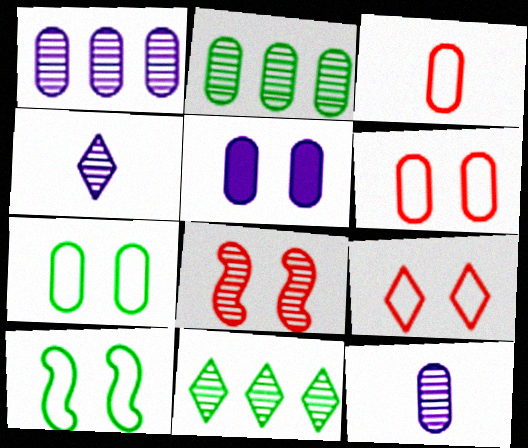[[2, 3, 5], 
[2, 4, 8], 
[8, 11, 12]]